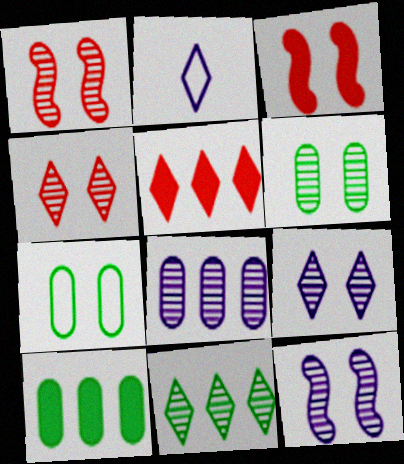[[1, 2, 10], 
[1, 6, 9], 
[3, 7, 9], 
[4, 6, 12]]